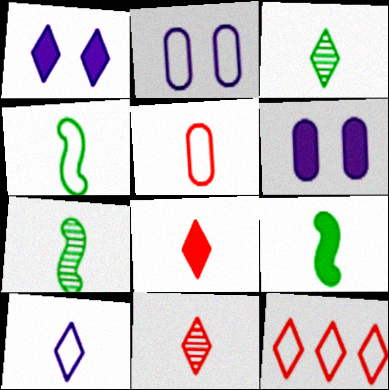[[1, 3, 12], 
[2, 4, 12], 
[3, 8, 10], 
[4, 5, 10], 
[4, 7, 9], 
[6, 7, 12]]